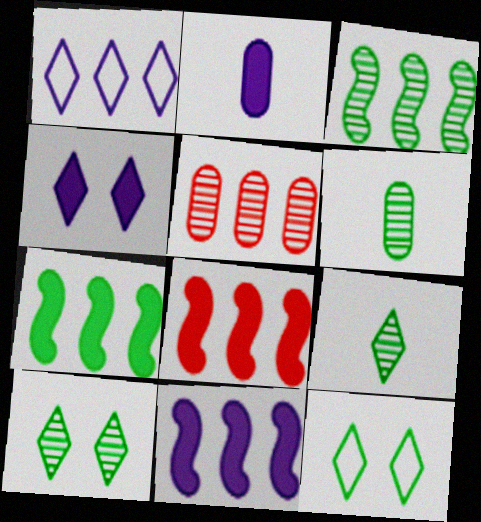[[1, 5, 7], 
[2, 4, 11], 
[3, 6, 10], 
[6, 7, 12], 
[7, 8, 11]]